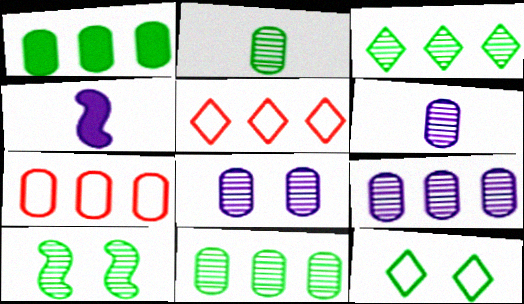[[1, 7, 9], 
[2, 3, 10], 
[6, 8, 9]]